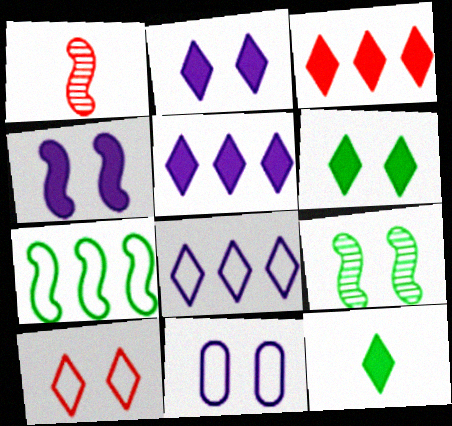[[1, 4, 7], 
[2, 3, 12]]